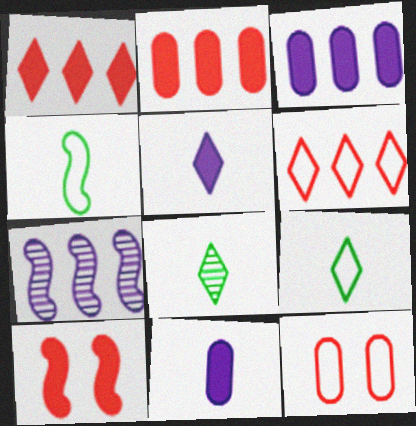[[4, 7, 10]]